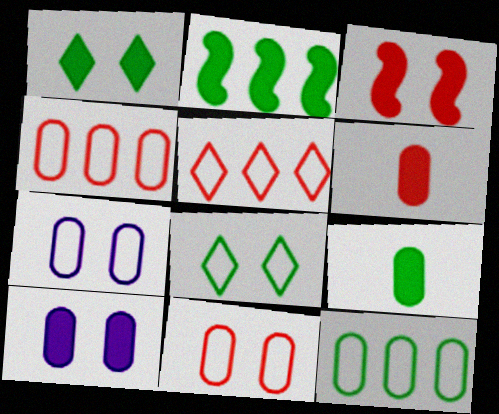[[1, 2, 9], 
[1, 3, 10]]